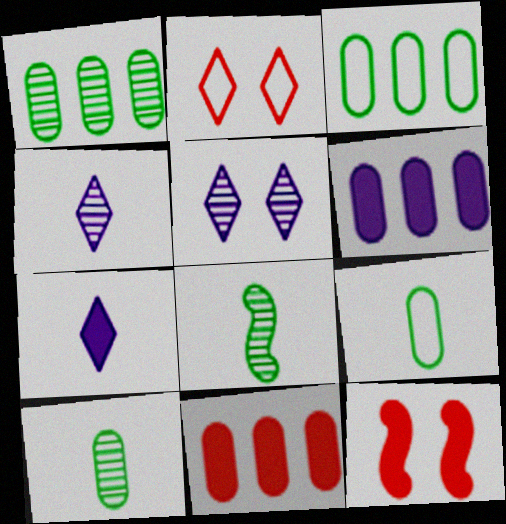[[2, 6, 8], 
[3, 4, 12]]